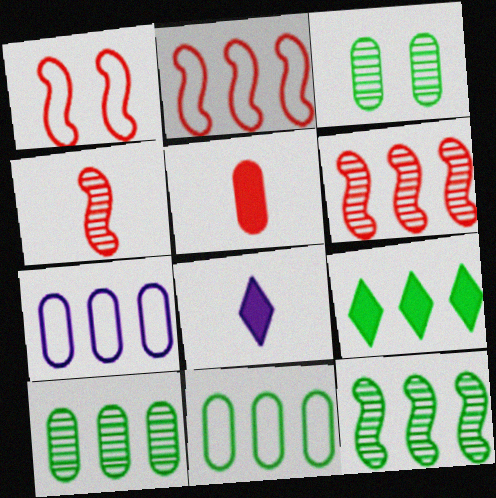[[1, 8, 10], 
[2, 3, 8], 
[3, 5, 7], 
[6, 7, 9], 
[9, 11, 12]]